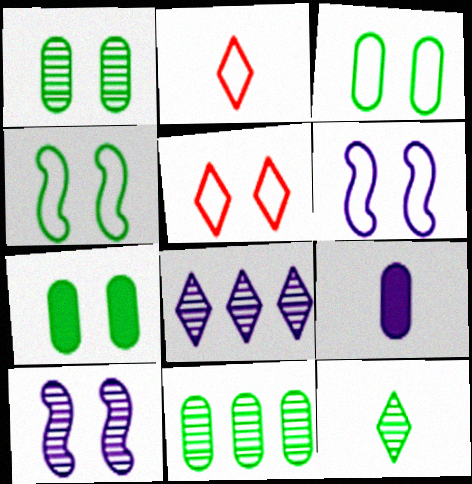[[1, 3, 7], 
[3, 5, 6], 
[5, 7, 10], 
[6, 8, 9]]